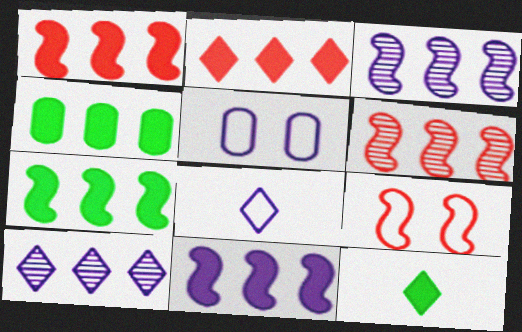[[1, 7, 11], 
[2, 4, 11], 
[5, 6, 12]]